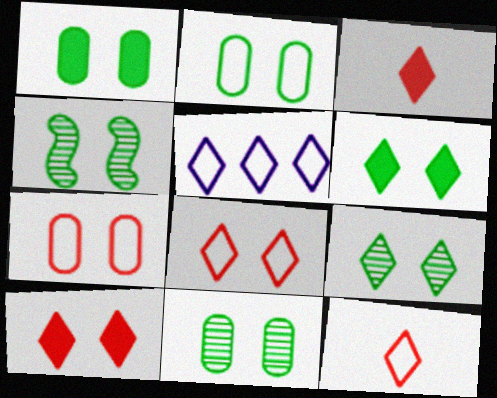[[1, 2, 11], 
[2, 4, 6], 
[3, 5, 9], 
[4, 9, 11]]